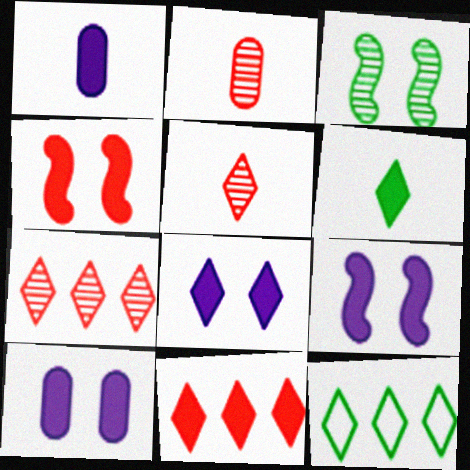[[2, 9, 12], 
[5, 8, 12], 
[6, 8, 11], 
[8, 9, 10]]